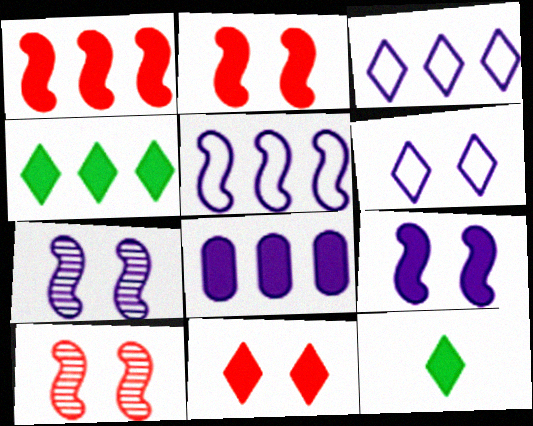[[1, 4, 8], 
[2, 8, 12]]